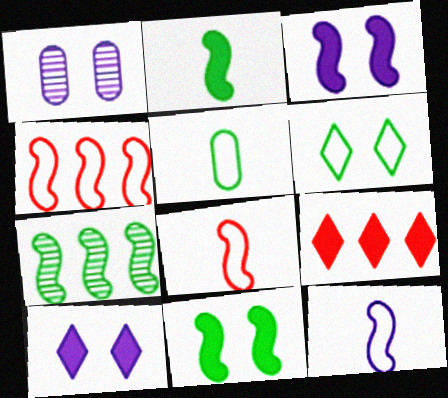[[3, 7, 8]]